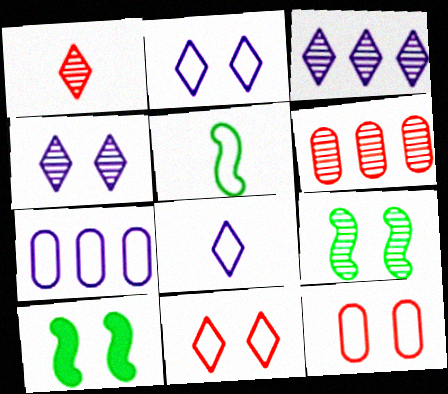[[1, 7, 10], 
[4, 10, 12], 
[5, 7, 11], 
[6, 8, 10]]